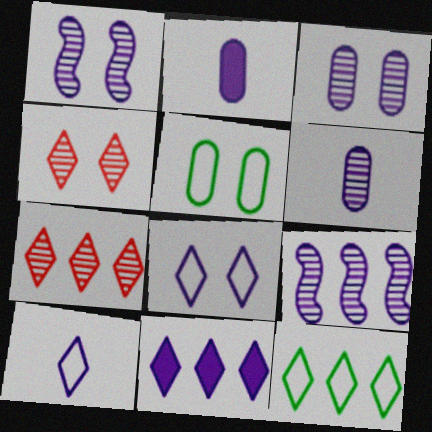[[2, 8, 9], 
[7, 11, 12]]